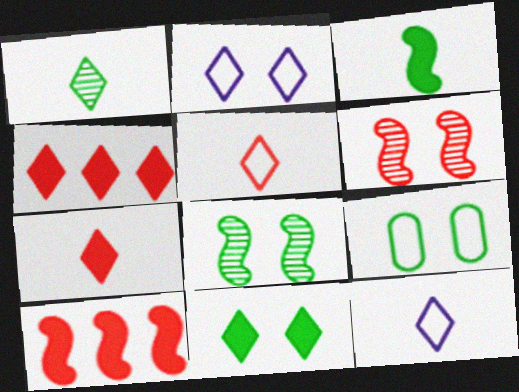[[1, 2, 4], 
[1, 7, 12], 
[8, 9, 11]]